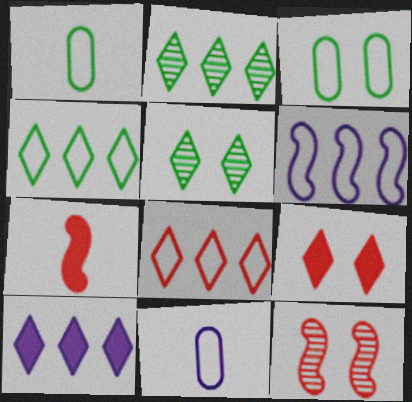[[1, 10, 12], 
[2, 8, 10]]